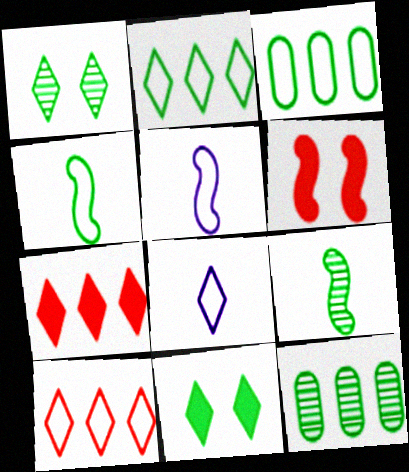[[1, 7, 8], 
[1, 9, 12], 
[3, 9, 11], 
[4, 11, 12], 
[6, 8, 12]]